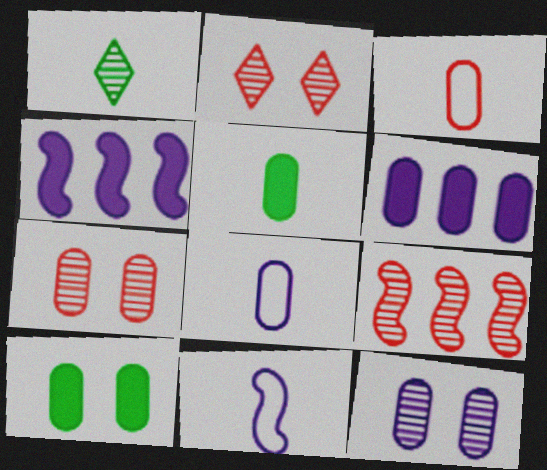[[1, 9, 12], 
[6, 8, 12]]